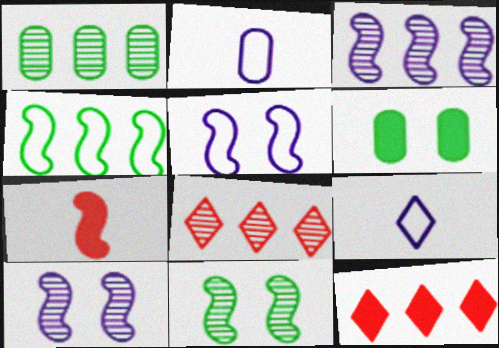[[1, 3, 8], 
[2, 11, 12], 
[4, 7, 10]]